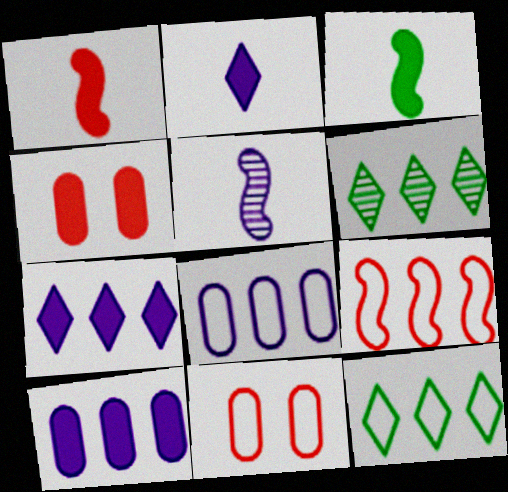[[3, 4, 7], 
[4, 5, 12], 
[6, 9, 10], 
[8, 9, 12]]